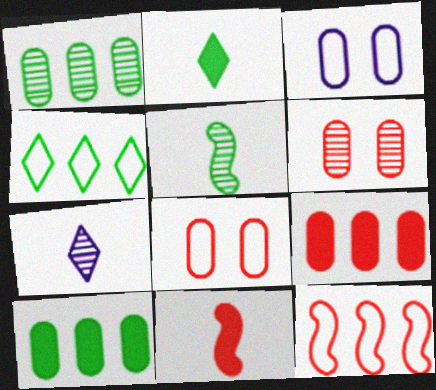[]